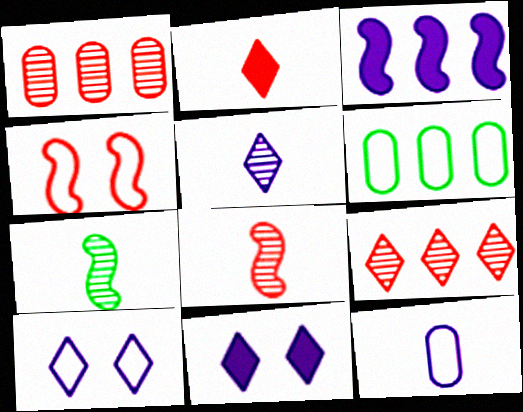[[1, 2, 4], 
[2, 7, 12], 
[3, 4, 7], 
[3, 6, 9], 
[6, 8, 11]]